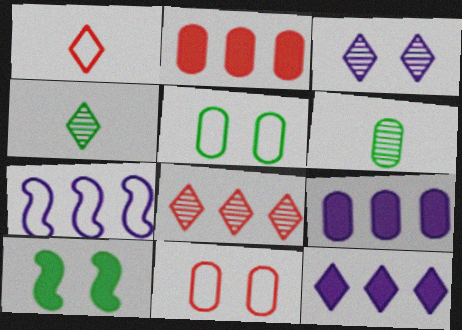[[1, 5, 7], 
[3, 4, 8], 
[3, 10, 11], 
[6, 9, 11]]